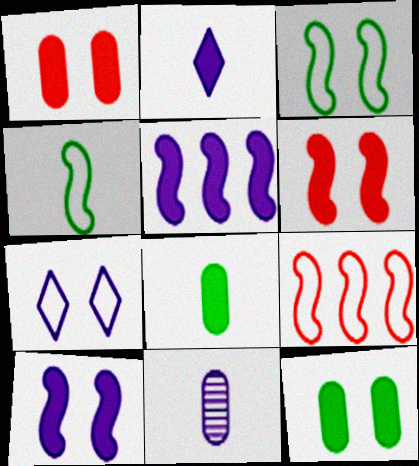[[5, 7, 11]]